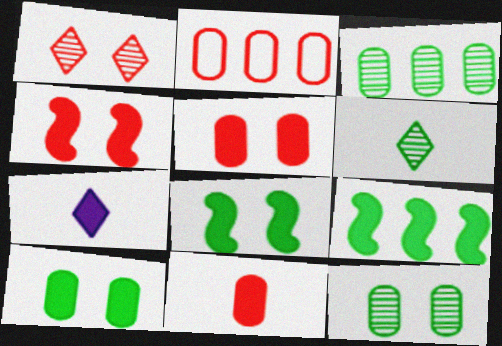[[5, 7, 9]]